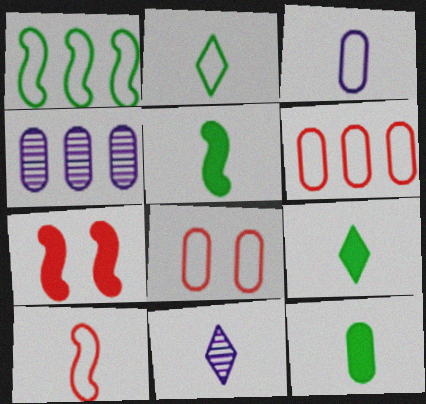[[2, 3, 10], 
[2, 4, 7], 
[4, 8, 12], 
[5, 9, 12], 
[10, 11, 12]]